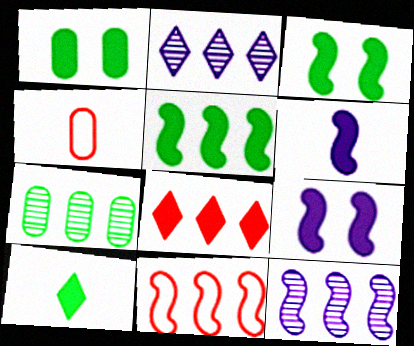[[1, 5, 10], 
[1, 6, 8], 
[2, 3, 4], 
[5, 11, 12]]